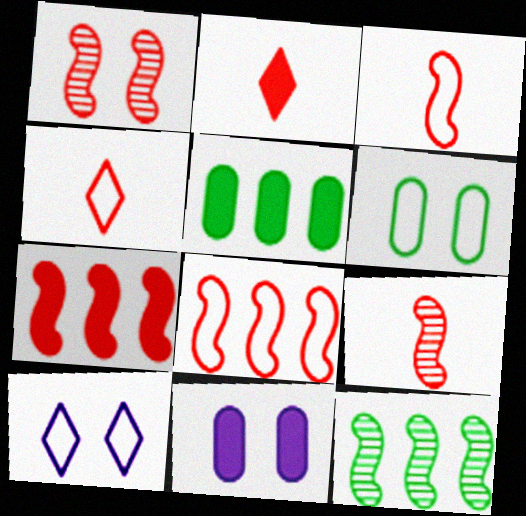[[1, 3, 7], 
[4, 11, 12], 
[5, 9, 10]]